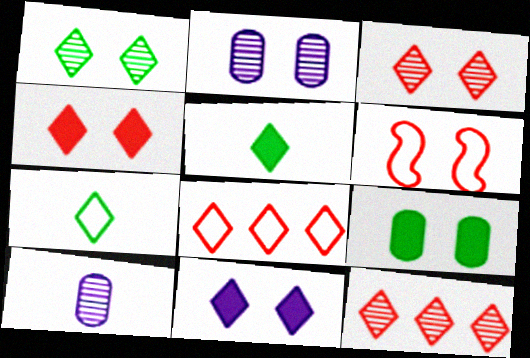[[7, 11, 12]]